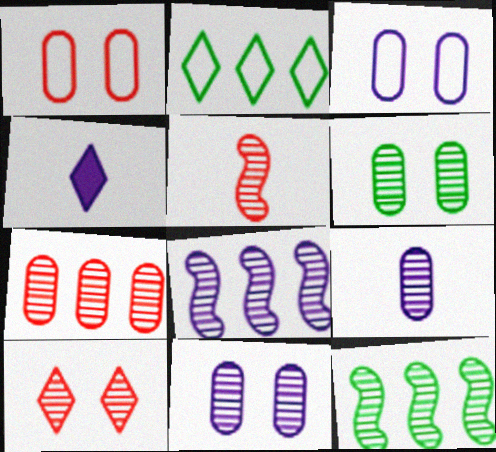[[1, 4, 12], 
[2, 4, 10], 
[3, 4, 8], 
[5, 7, 10], 
[6, 7, 9], 
[9, 10, 12]]